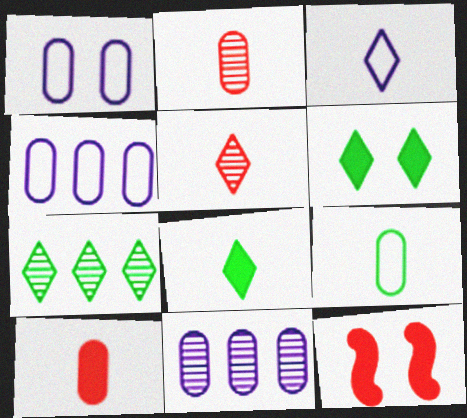[[3, 5, 8]]